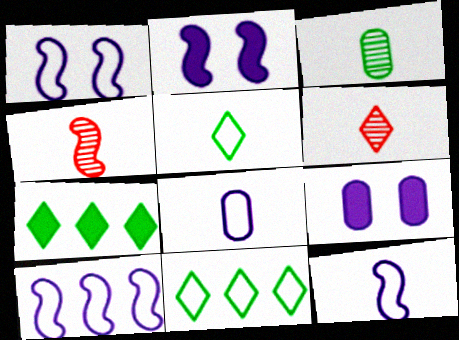[[1, 10, 12], 
[4, 9, 11]]